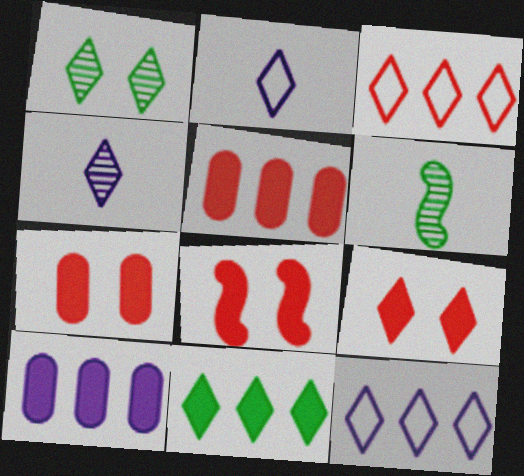[[6, 7, 12], 
[7, 8, 9]]